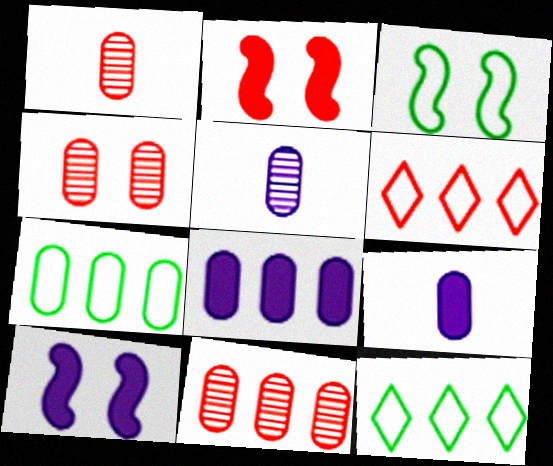[[1, 2, 6], 
[1, 4, 11], 
[1, 10, 12], 
[2, 5, 12], 
[4, 7, 9], 
[7, 8, 11]]